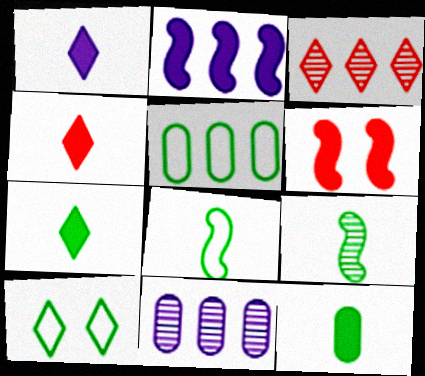[[1, 3, 10], 
[1, 4, 7], 
[2, 3, 5], 
[5, 8, 10]]